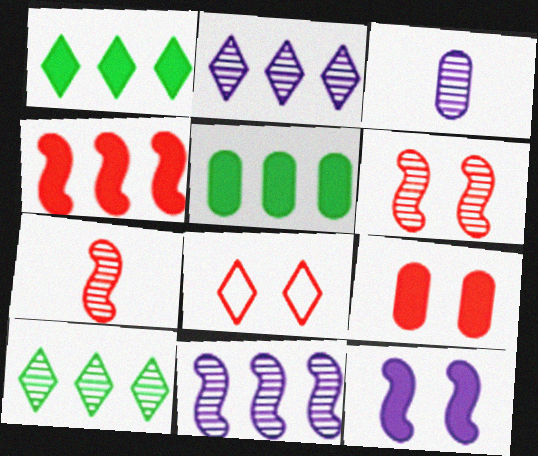[[3, 6, 10], 
[6, 8, 9]]